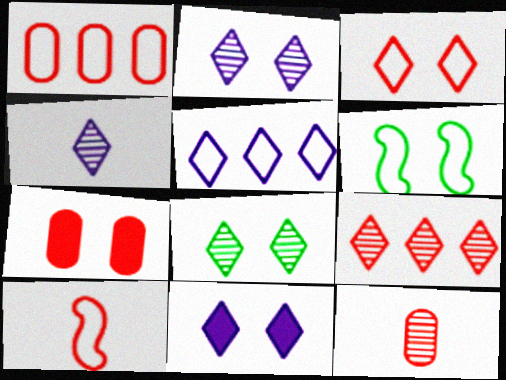[[1, 3, 10], 
[1, 7, 12], 
[2, 6, 7], 
[3, 8, 11], 
[4, 5, 11], 
[4, 8, 9], 
[7, 9, 10]]